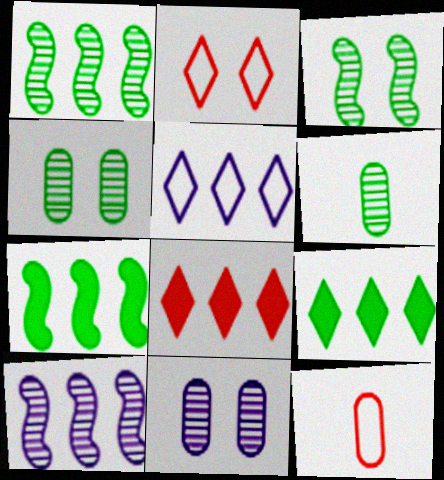[]